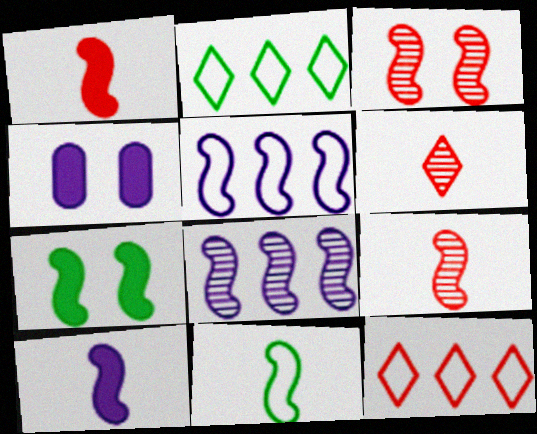[[2, 4, 9], 
[5, 7, 9], 
[9, 10, 11]]